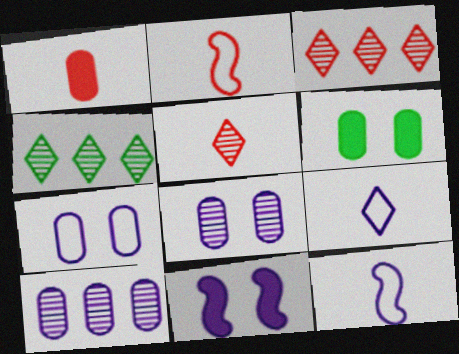[[1, 2, 5], 
[3, 6, 12], 
[9, 10, 11]]